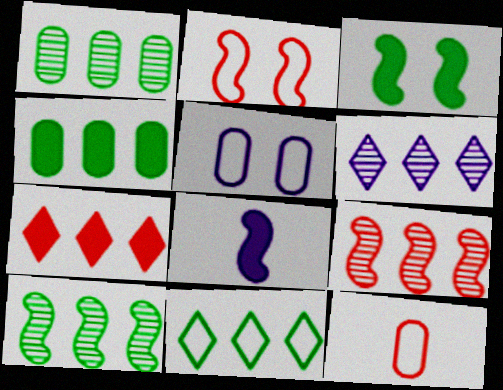[[1, 6, 9], 
[2, 8, 10], 
[3, 6, 12], 
[4, 10, 11], 
[5, 6, 8], 
[6, 7, 11]]